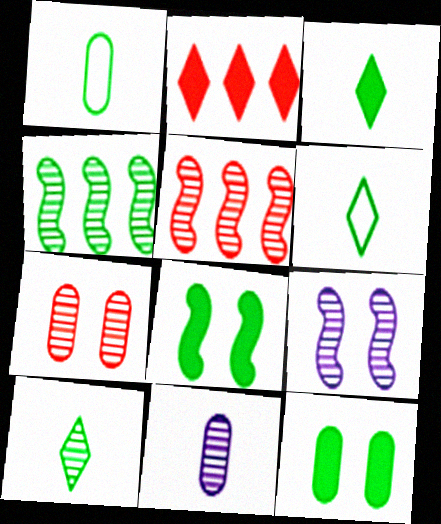[[1, 2, 9], 
[3, 6, 10], 
[4, 6, 12]]